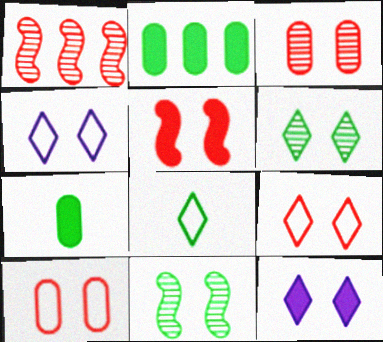[[1, 4, 7], 
[2, 8, 11], 
[3, 5, 9], 
[6, 9, 12], 
[10, 11, 12]]